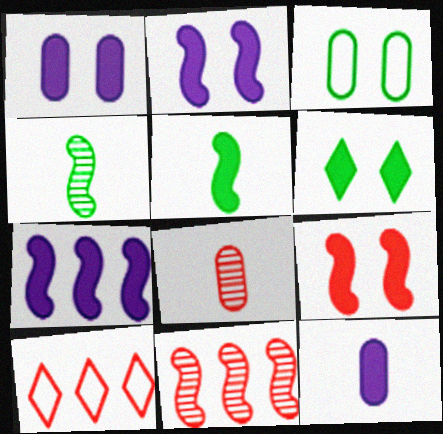[[1, 4, 10], 
[1, 6, 9], 
[5, 7, 9], 
[8, 9, 10]]